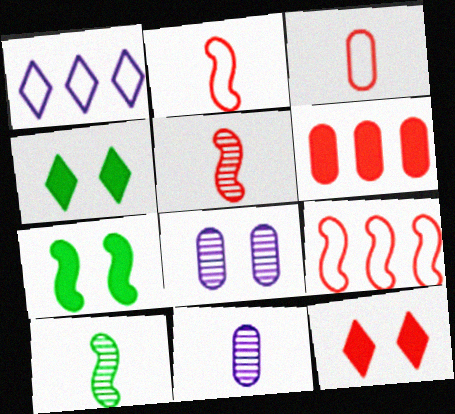[[4, 9, 11]]